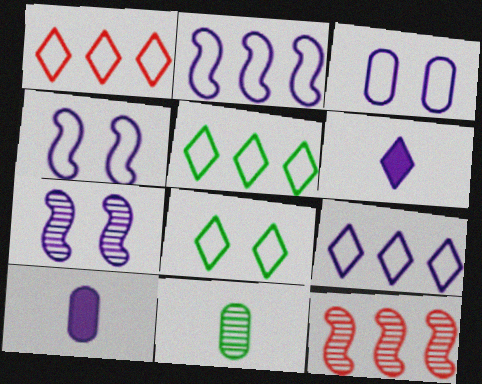[[1, 5, 9], 
[7, 9, 10], 
[8, 10, 12]]